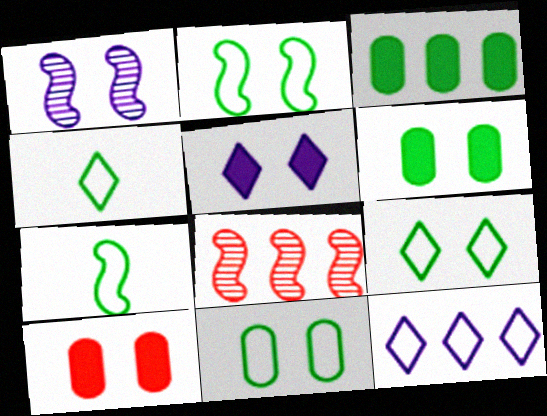[[1, 9, 10], 
[2, 9, 11], 
[3, 8, 12]]